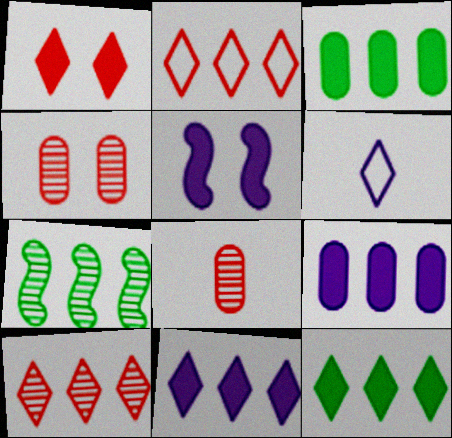[[2, 7, 9]]